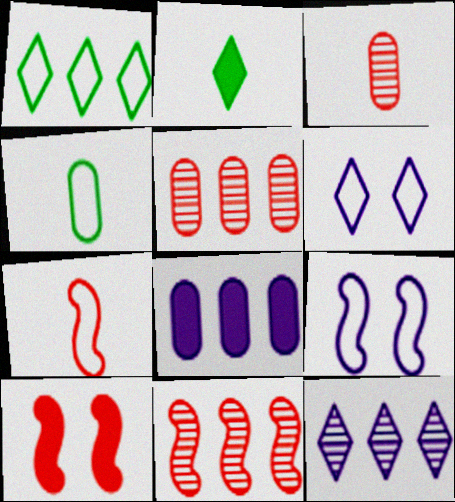[[1, 8, 11], 
[2, 5, 9], 
[2, 8, 10], 
[4, 10, 12], 
[7, 10, 11]]